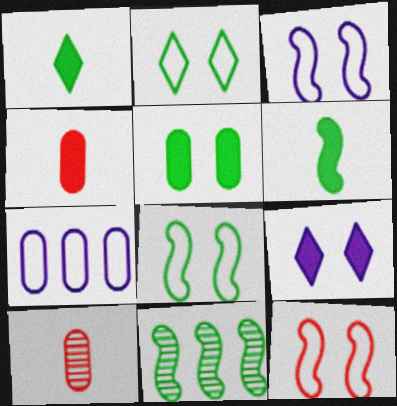[[3, 8, 12], 
[5, 7, 10], 
[6, 8, 11]]